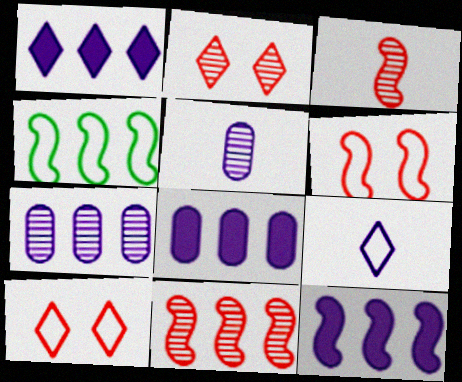[[1, 8, 12], 
[4, 11, 12]]